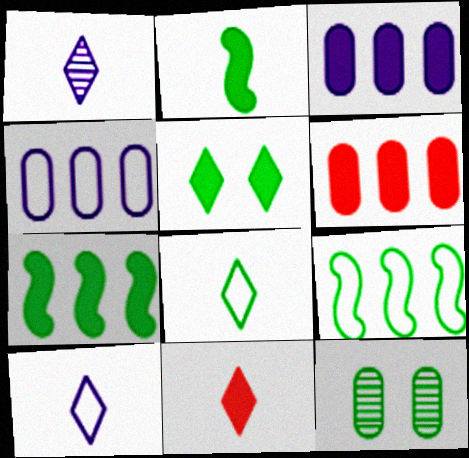[[1, 8, 11], 
[7, 8, 12]]